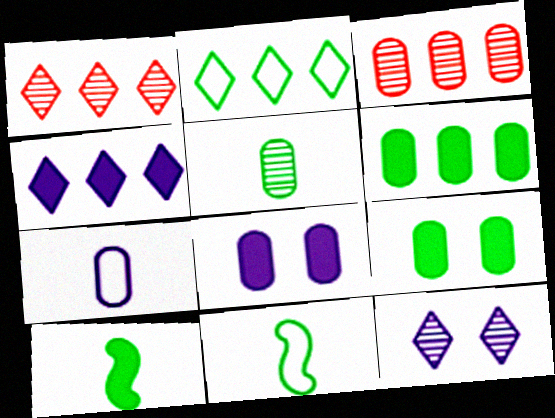[[1, 2, 4], 
[1, 8, 11], 
[3, 7, 9]]